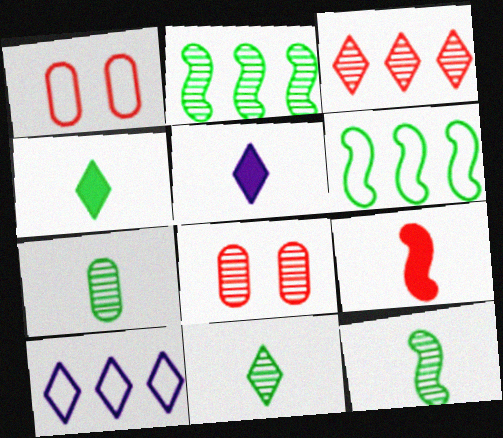[[1, 2, 5], 
[1, 3, 9], 
[5, 6, 8], 
[7, 11, 12]]